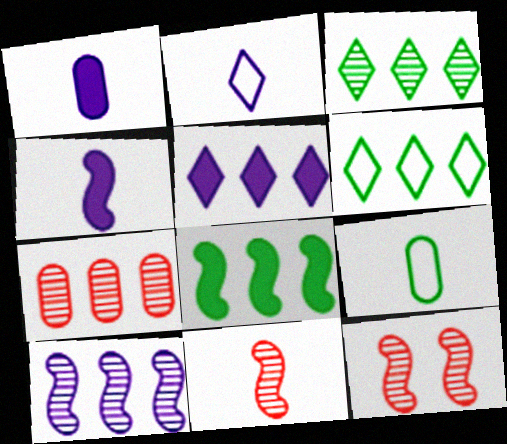[[1, 6, 12], 
[3, 7, 10], 
[5, 9, 12]]